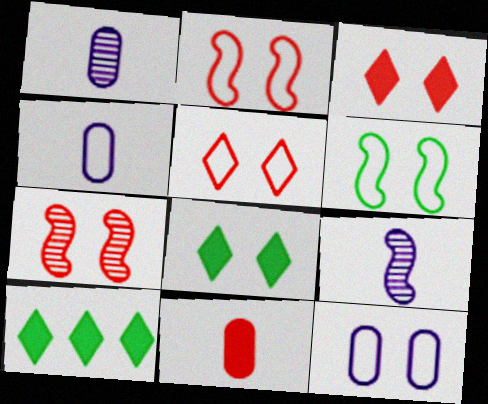[[1, 2, 10], 
[4, 7, 10], 
[5, 6, 12], 
[7, 8, 12]]